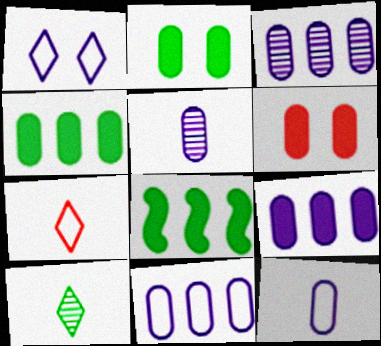[[3, 9, 11]]